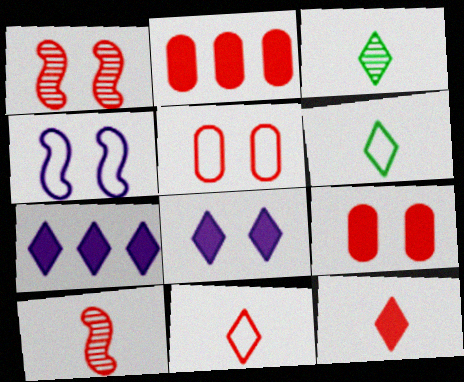[[1, 2, 11], 
[2, 3, 4]]